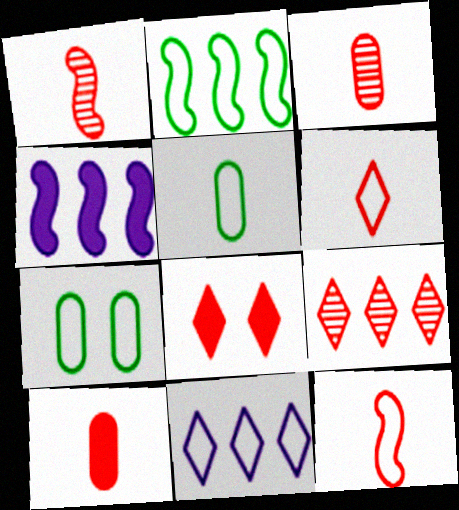[[1, 6, 10], 
[6, 8, 9], 
[7, 11, 12]]